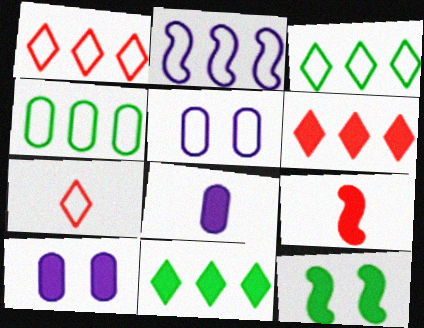[[1, 2, 4], 
[6, 8, 12], 
[9, 10, 11]]